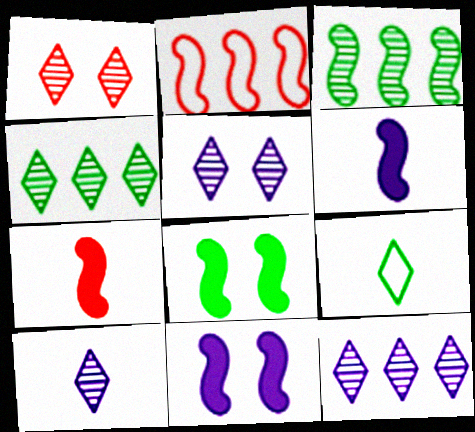[[1, 4, 10], 
[5, 10, 12]]